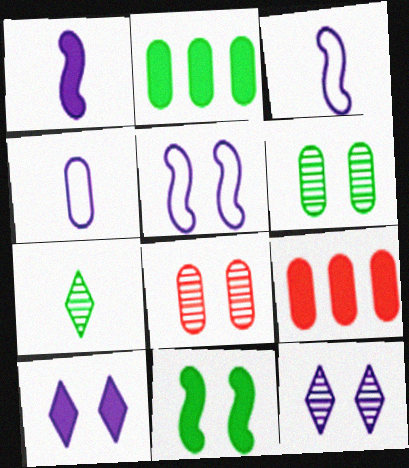[[2, 4, 8], 
[4, 6, 9], 
[5, 7, 9]]